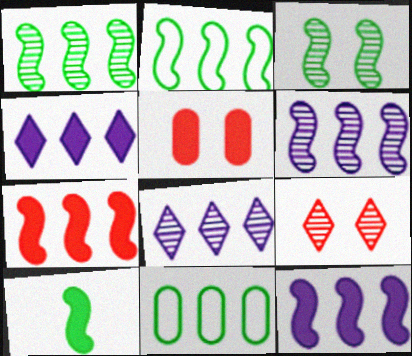[[2, 3, 10], 
[2, 6, 7], 
[4, 5, 10], 
[7, 8, 11]]